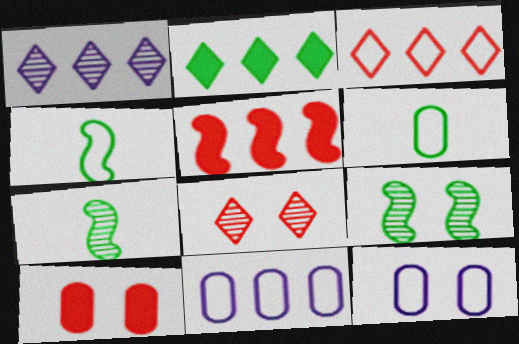[[1, 2, 3], 
[1, 4, 10], 
[2, 6, 9], 
[3, 4, 12]]